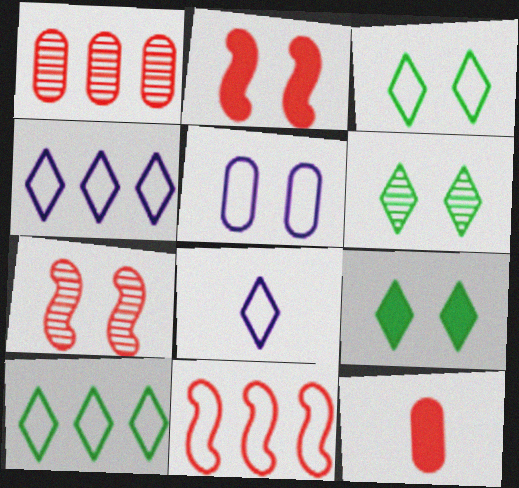[[2, 5, 6], 
[3, 6, 9], 
[5, 7, 9]]